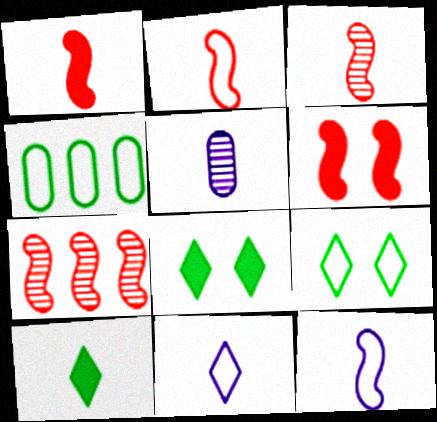[[1, 2, 3], 
[2, 5, 10], 
[2, 6, 7]]